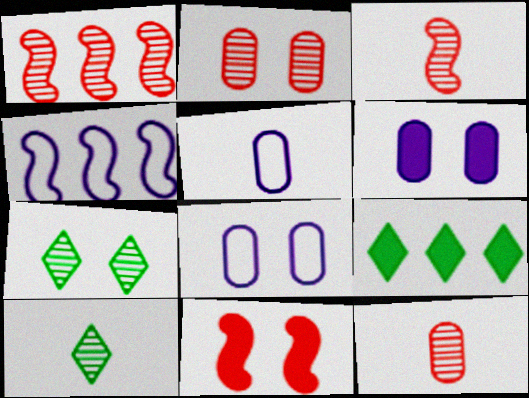[[3, 8, 9], 
[7, 8, 11]]